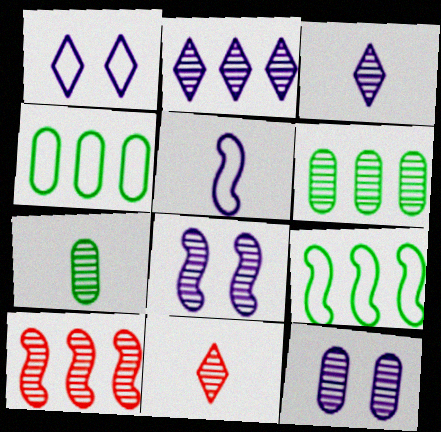[[2, 6, 10], 
[6, 8, 11]]